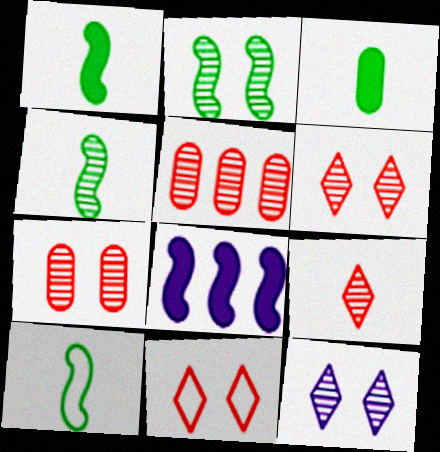[[1, 4, 10], 
[2, 7, 12], 
[4, 5, 12]]